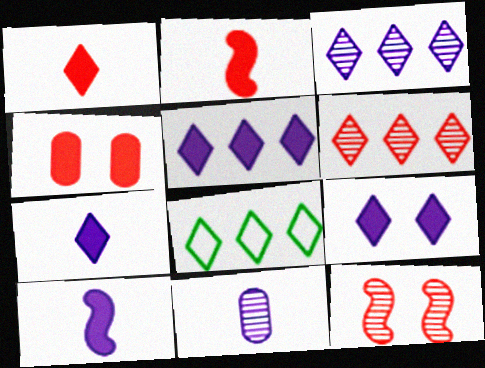[[5, 6, 8], 
[5, 7, 9]]